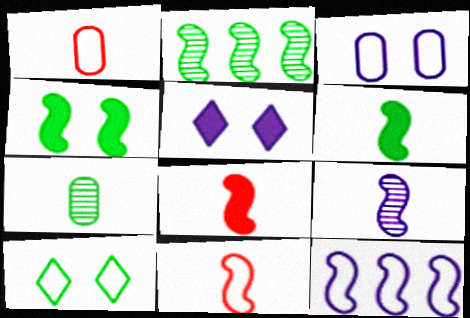[[1, 2, 5], 
[1, 10, 12], 
[6, 9, 11]]